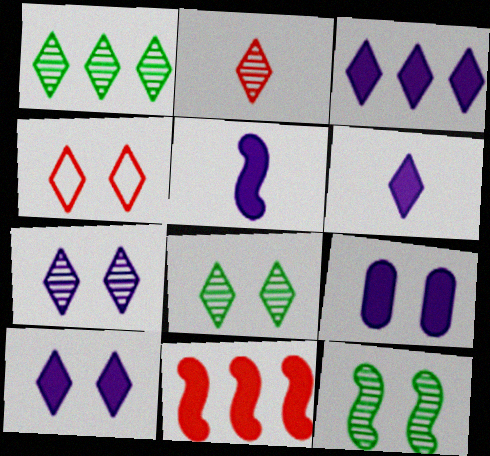[[1, 2, 7], 
[1, 4, 6], 
[3, 5, 9], 
[3, 6, 10], 
[4, 8, 10], 
[4, 9, 12]]